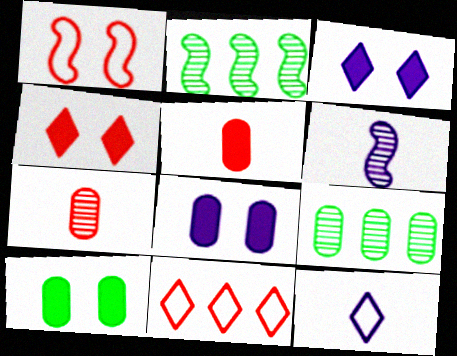[[6, 10, 11]]